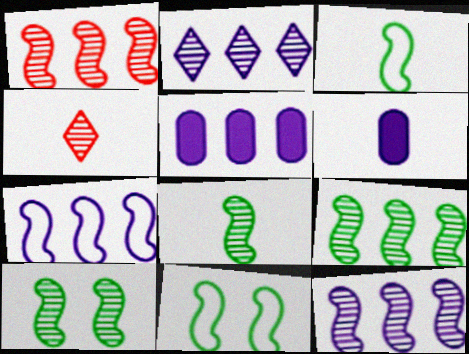[[1, 9, 12], 
[2, 5, 7], 
[3, 4, 6], 
[4, 5, 11], 
[8, 9, 10]]